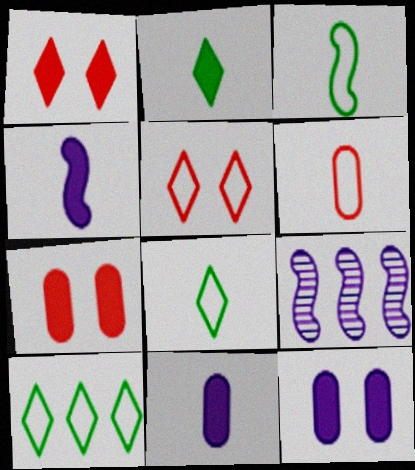[[7, 8, 9]]